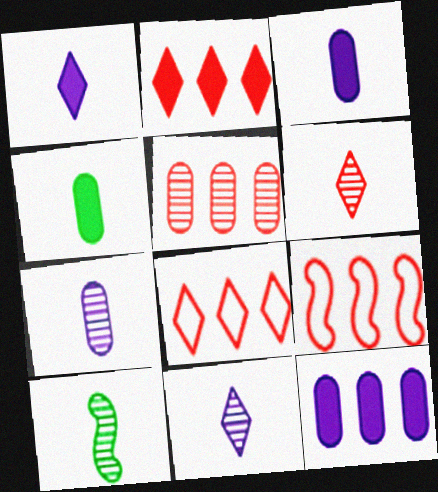[[2, 5, 9], 
[6, 7, 10]]